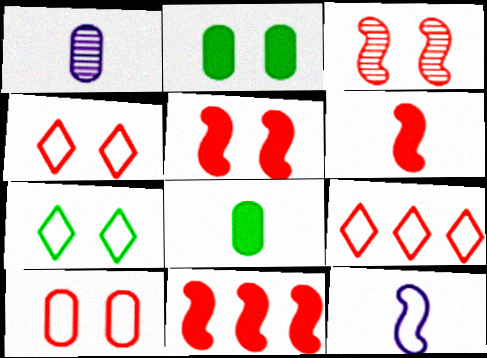[[1, 7, 11], 
[5, 6, 11]]